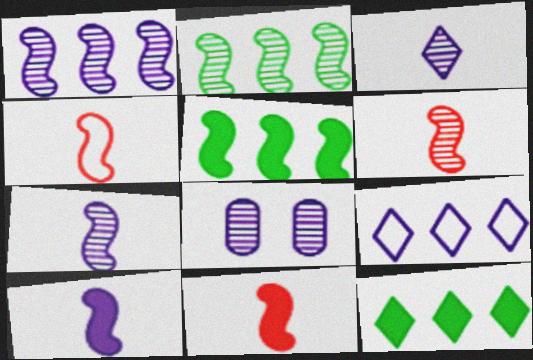[[1, 3, 8], 
[4, 6, 11], 
[4, 8, 12], 
[8, 9, 10]]